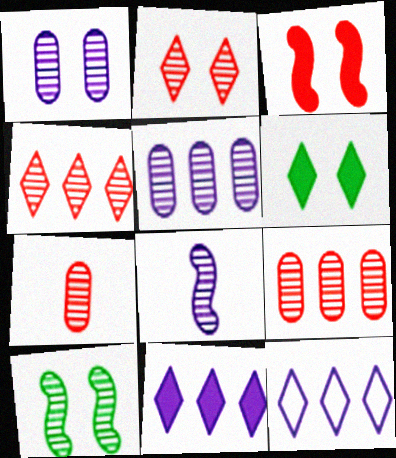[[1, 2, 10]]